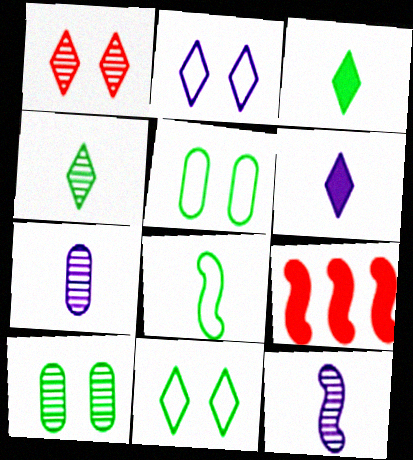[[7, 9, 11]]